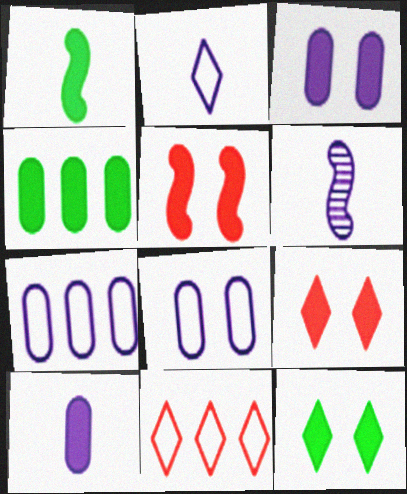[[1, 4, 12], 
[2, 6, 10], 
[3, 5, 12]]